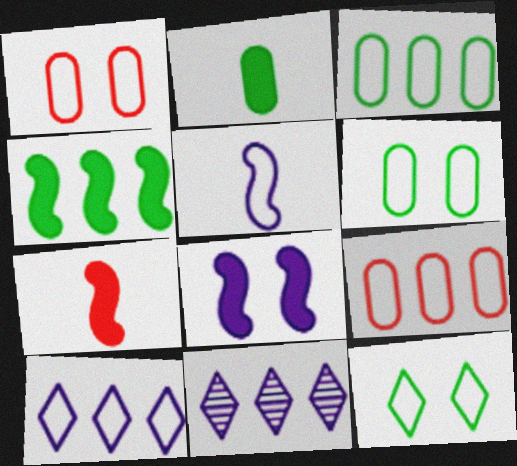[[4, 7, 8], 
[4, 9, 11], 
[5, 9, 12], 
[6, 7, 11]]